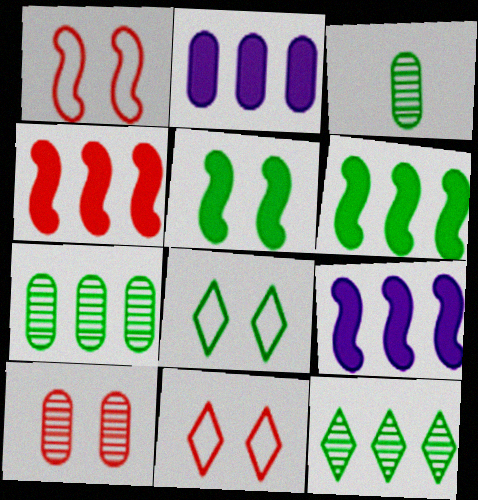[[3, 6, 8], 
[3, 9, 11], 
[4, 6, 9]]